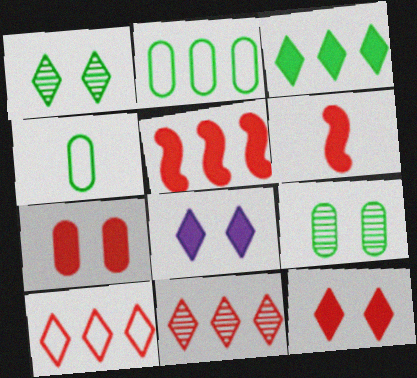[]